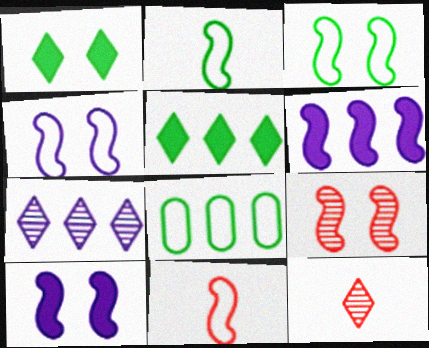[[2, 6, 9], 
[3, 9, 10], 
[8, 10, 12]]